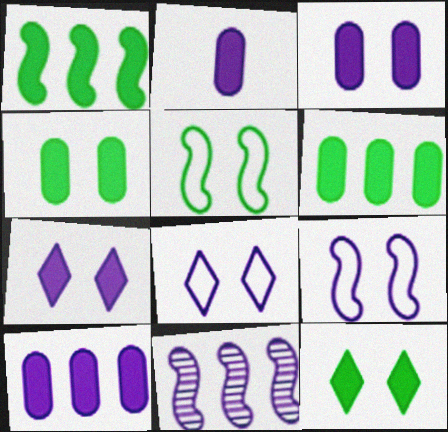[[2, 3, 10], 
[2, 8, 11]]